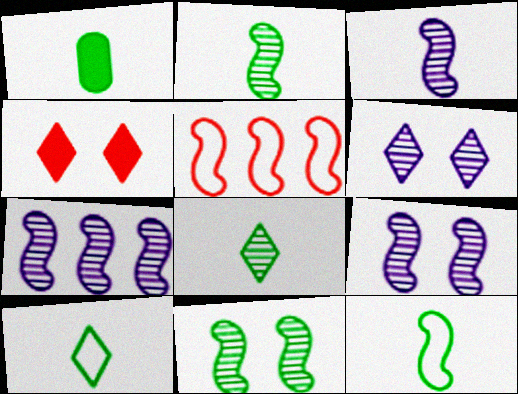[[1, 2, 10], 
[1, 5, 6], 
[1, 8, 12], 
[3, 7, 9]]